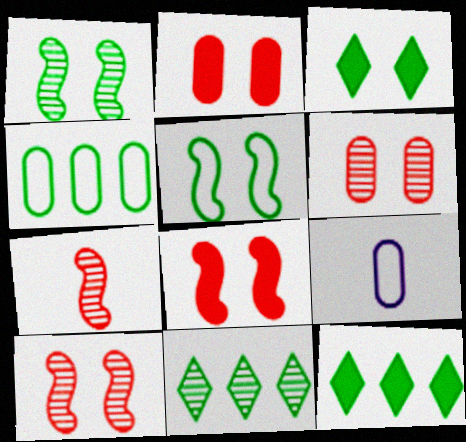[[8, 9, 11], 
[9, 10, 12]]